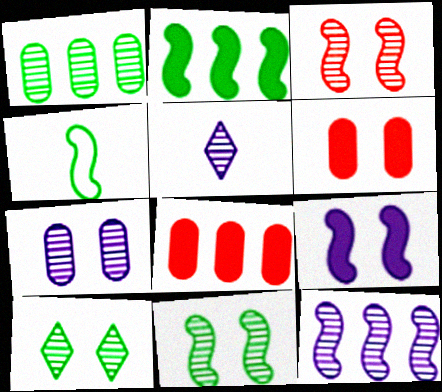[[1, 3, 5], 
[2, 4, 11], 
[3, 7, 10], 
[5, 7, 12]]